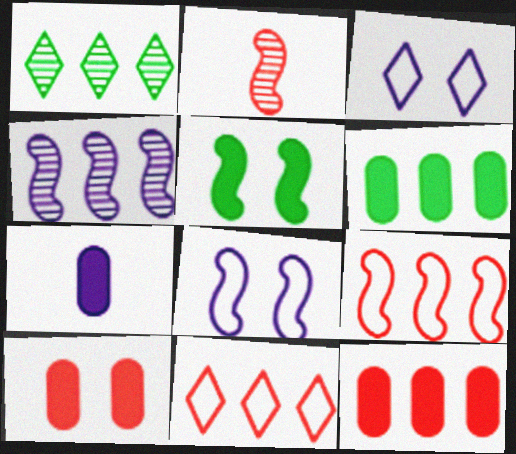[[2, 3, 6], 
[2, 10, 11], 
[3, 4, 7], 
[4, 6, 11], 
[6, 7, 10]]